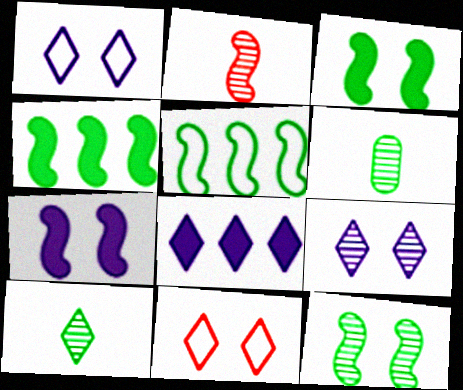[[2, 5, 7], 
[8, 10, 11]]